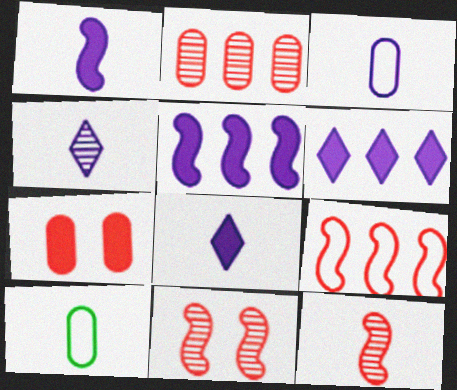[[1, 3, 4], 
[6, 10, 11], 
[8, 10, 12]]